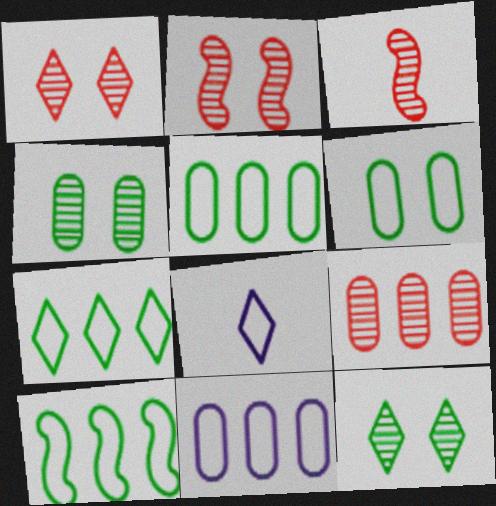[[1, 3, 9], 
[5, 7, 10]]